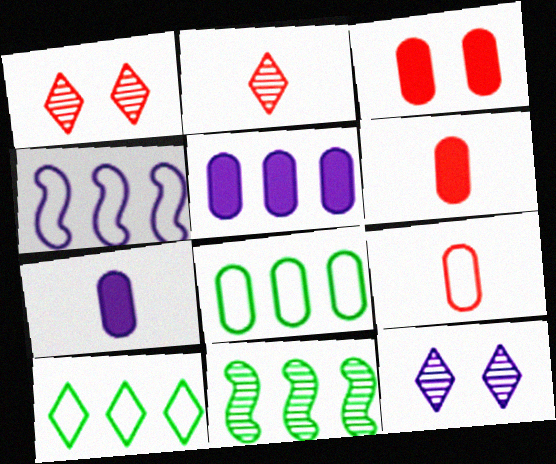[[4, 7, 12]]